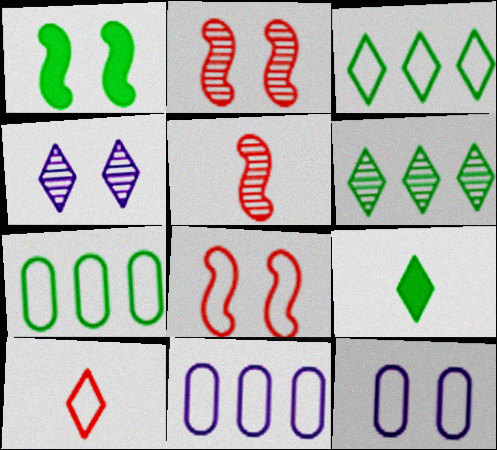[[2, 9, 11]]